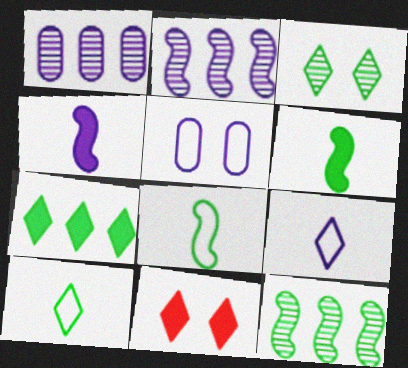[[1, 8, 11], 
[3, 7, 10]]